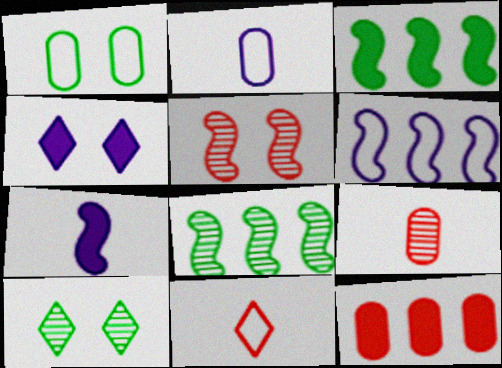[[1, 4, 5], 
[1, 6, 11], 
[5, 11, 12]]